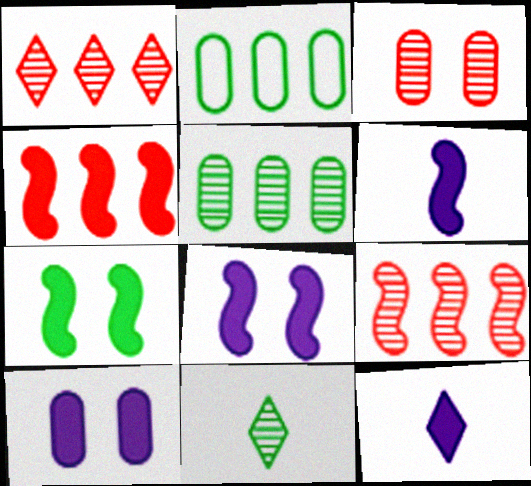[[2, 7, 11], 
[4, 6, 7]]